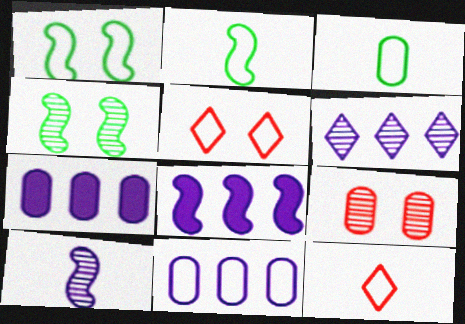[[1, 11, 12], 
[2, 5, 11], 
[3, 7, 9], 
[4, 7, 12], 
[6, 8, 11]]